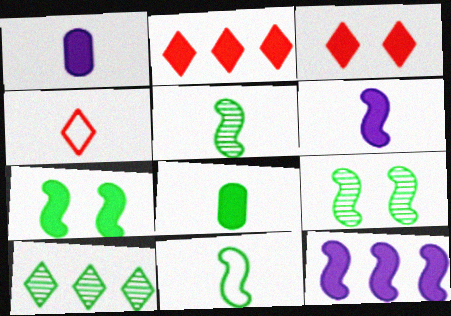[[1, 2, 7], 
[1, 4, 5], 
[3, 8, 12]]